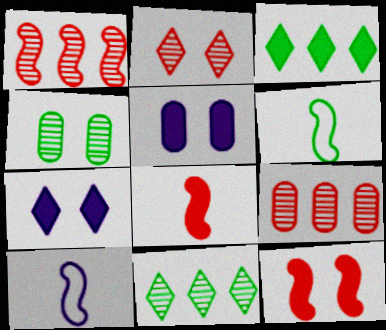[[3, 4, 6], 
[3, 5, 8], 
[6, 7, 9]]